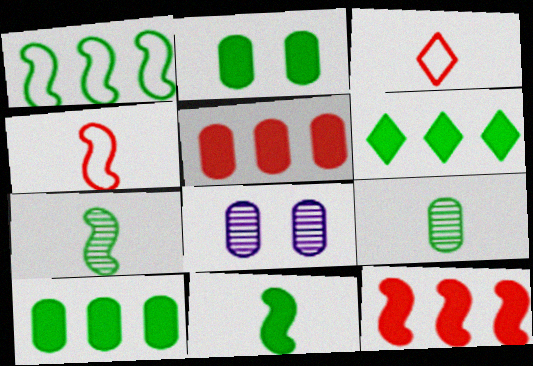[[2, 6, 11], 
[4, 6, 8]]